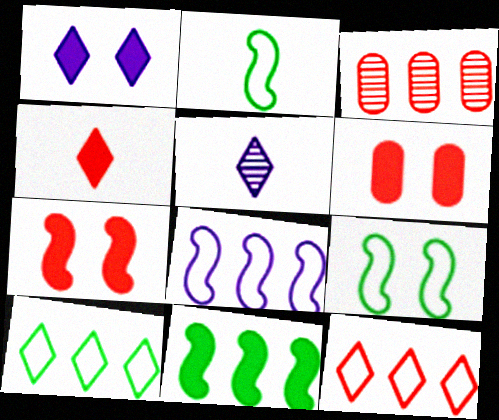[[1, 2, 3]]